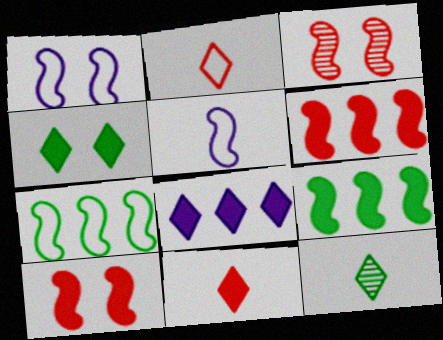[[3, 5, 9], 
[4, 8, 11]]